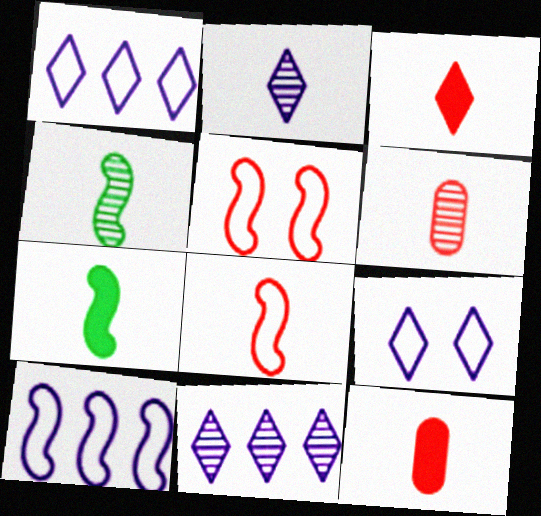[[2, 4, 6], 
[3, 6, 8]]